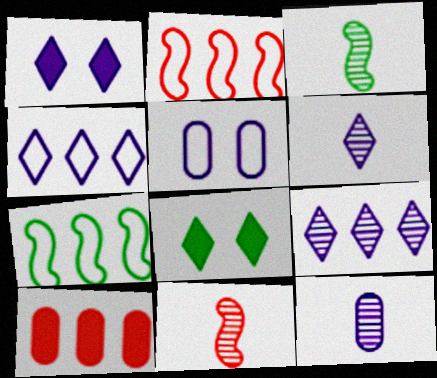[[1, 4, 6], 
[2, 8, 12], 
[7, 9, 10]]